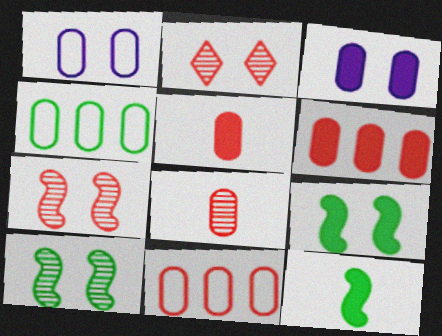[[1, 2, 9], 
[3, 4, 8]]